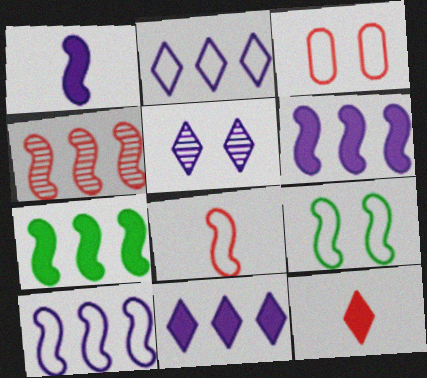[[1, 4, 9], 
[3, 4, 12], 
[4, 7, 10], 
[8, 9, 10]]